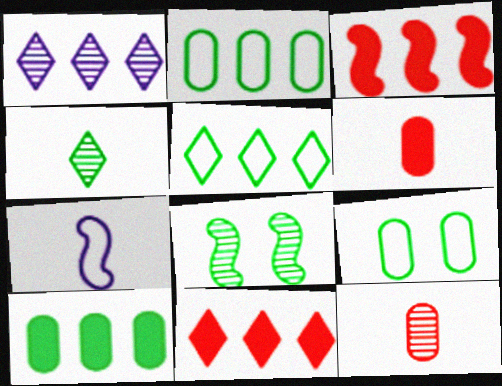[[1, 2, 3], 
[1, 5, 11], 
[1, 8, 12], 
[3, 7, 8], 
[4, 6, 7]]